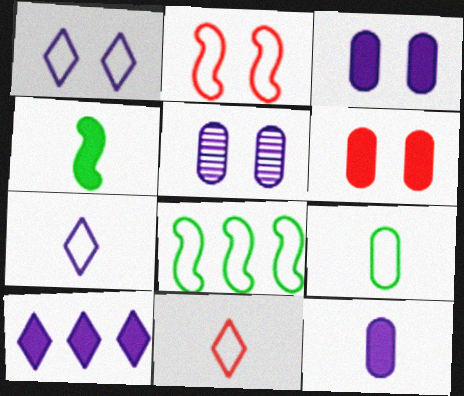[[4, 6, 10]]